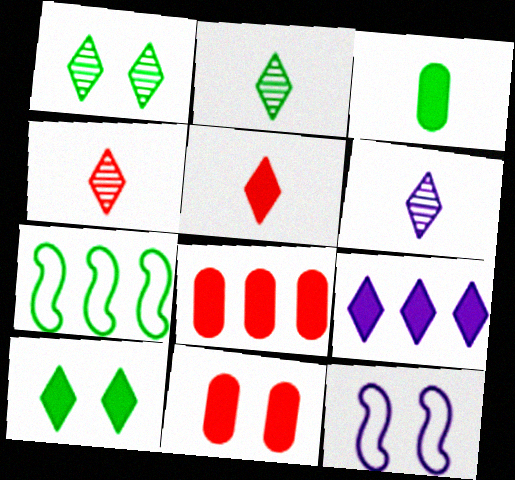[[1, 3, 7], 
[1, 11, 12], 
[2, 4, 6], 
[2, 8, 12], 
[5, 9, 10], 
[6, 7, 11]]